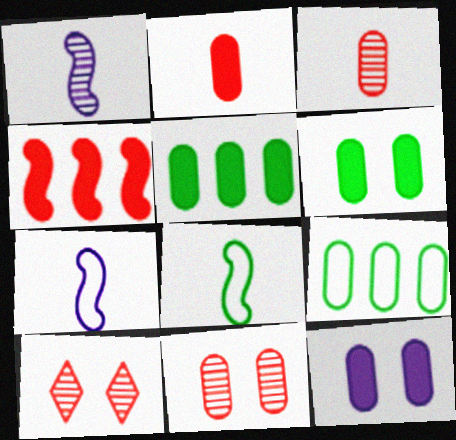[[2, 5, 12], 
[3, 9, 12], 
[5, 7, 10]]